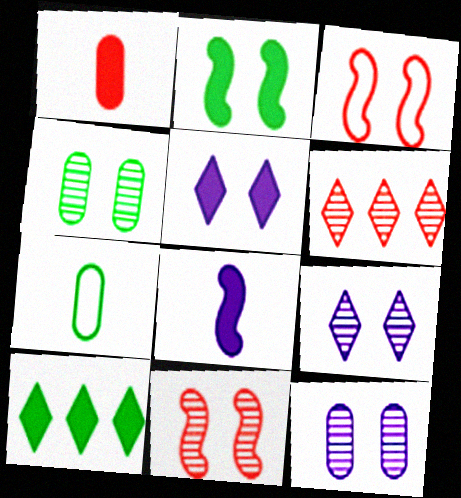[[1, 3, 6], 
[3, 4, 5], 
[4, 9, 11]]